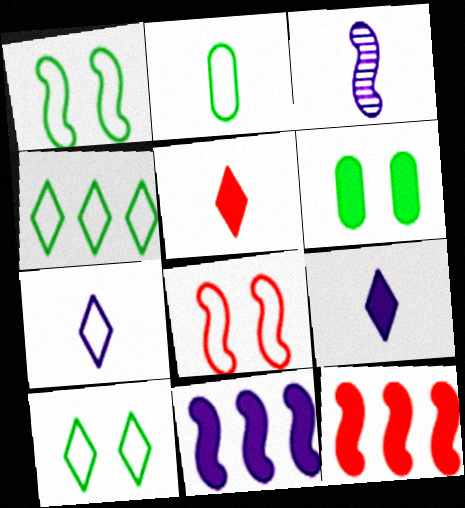[[1, 2, 4], 
[1, 3, 12], 
[2, 3, 5], 
[5, 6, 11], 
[6, 9, 12]]